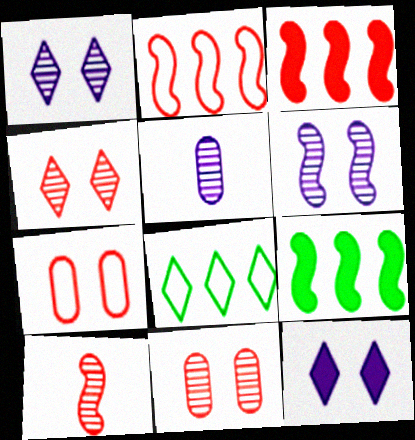[]